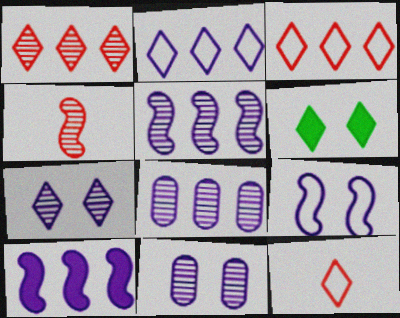[[2, 8, 10]]